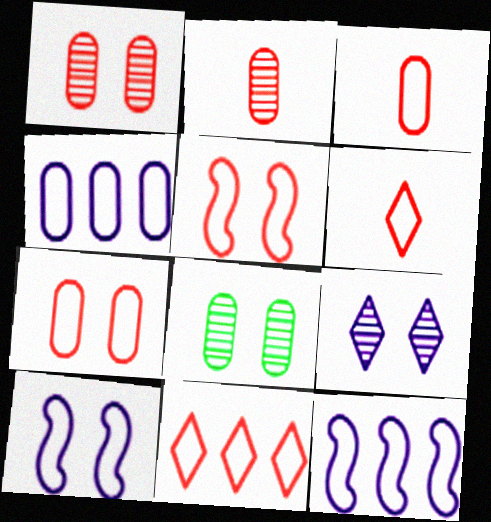[[3, 5, 11]]